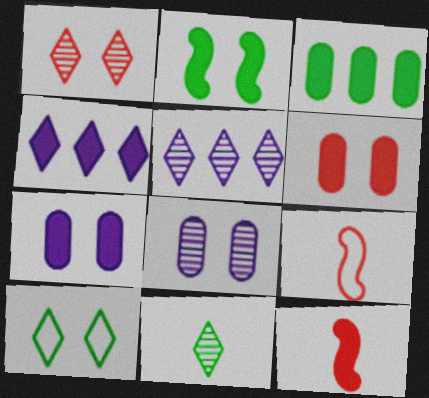[[1, 5, 11]]